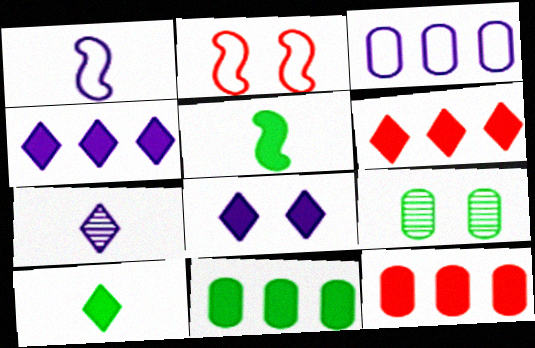[[1, 6, 9], 
[2, 7, 11], 
[2, 8, 9], 
[5, 8, 12], 
[6, 8, 10]]